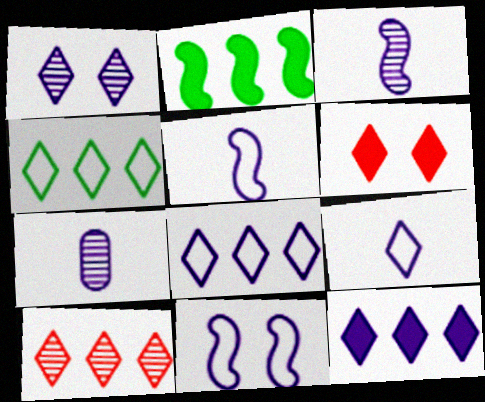[[1, 9, 12], 
[4, 10, 12], 
[7, 11, 12]]